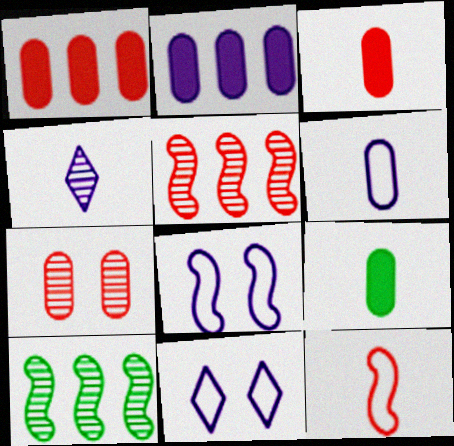[[2, 4, 8], 
[3, 10, 11], 
[4, 7, 10], 
[4, 9, 12], 
[5, 9, 11]]